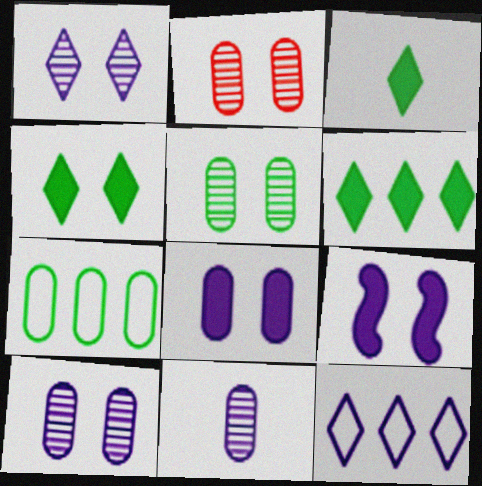[[2, 5, 10], 
[3, 4, 6], 
[9, 11, 12]]